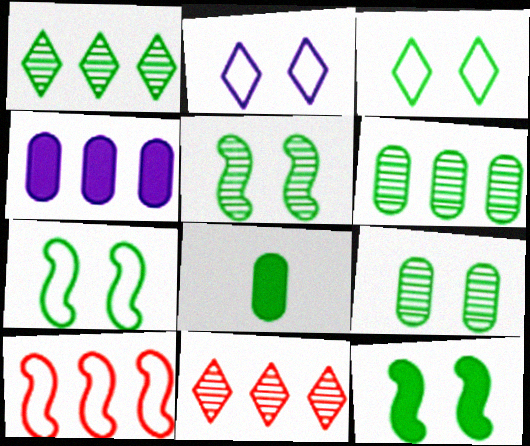[[1, 4, 10], 
[1, 7, 8], 
[3, 9, 12], 
[5, 7, 12]]